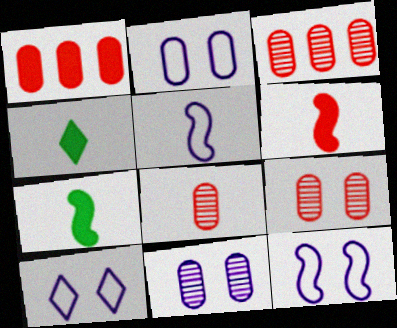[[2, 10, 12], 
[3, 4, 12], 
[3, 7, 10], 
[3, 8, 9], 
[4, 5, 8]]